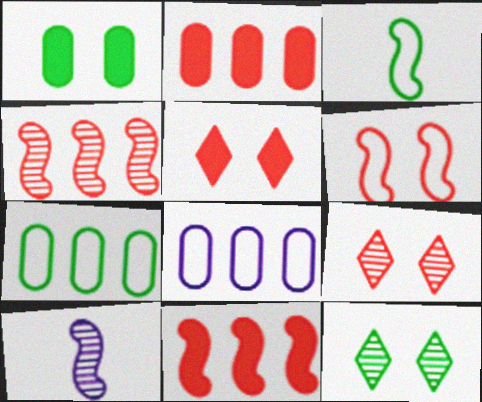[[5, 7, 10]]